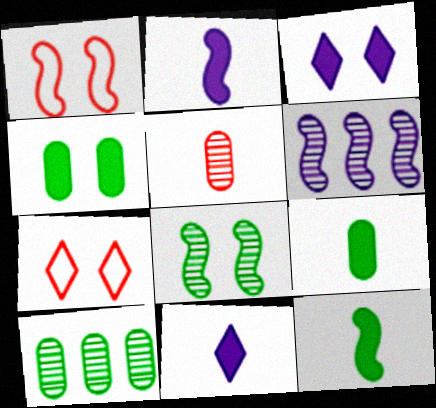[[1, 6, 12], 
[1, 10, 11], 
[2, 7, 10], 
[6, 7, 9]]